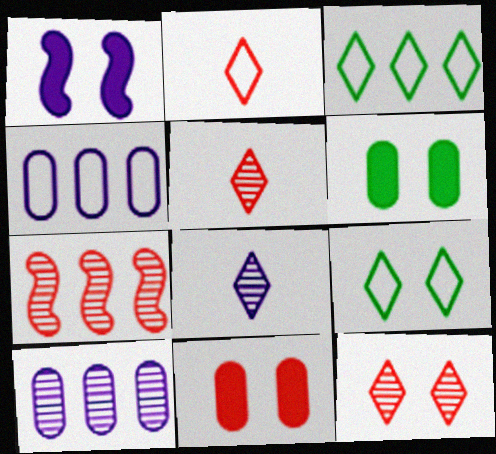[[1, 4, 8], 
[2, 7, 11]]